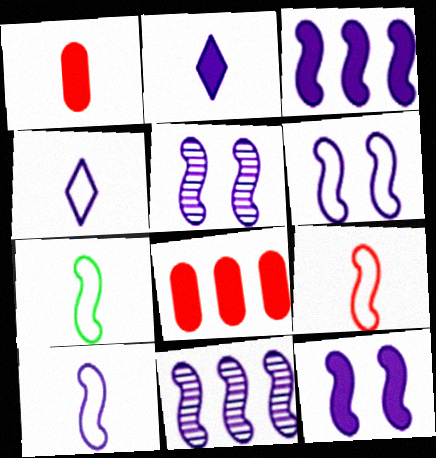[[3, 5, 10], 
[5, 6, 12], 
[7, 9, 10], 
[10, 11, 12]]